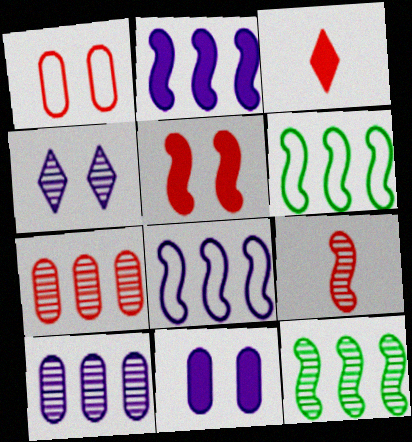[]